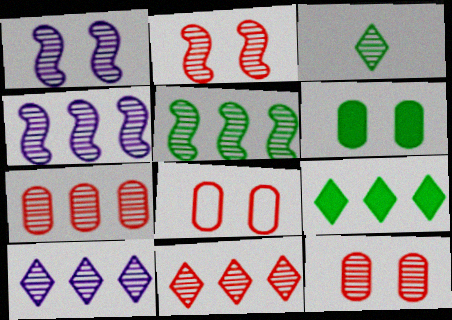[[1, 3, 7], 
[3, 4, 12], 
[5, 7, 10]]